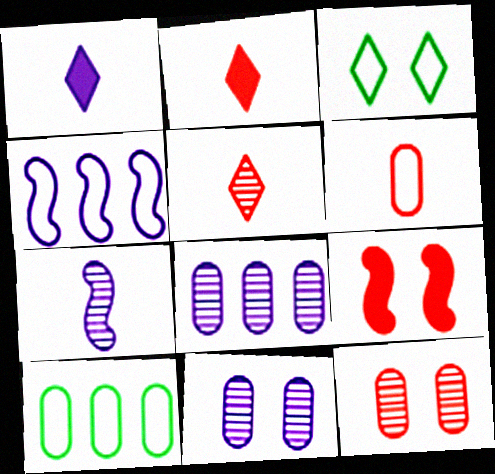[[1, 4, 11], 
[3, 4, 6], 
[3, 9, 11]]